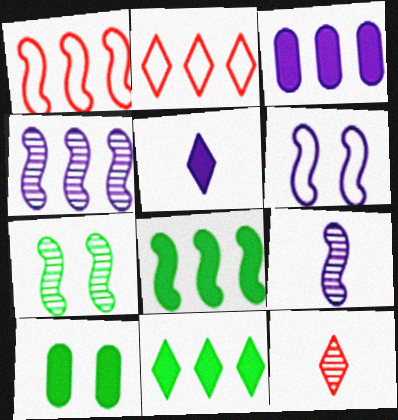[[1, 4, 8], 
[2, 9, 10]]